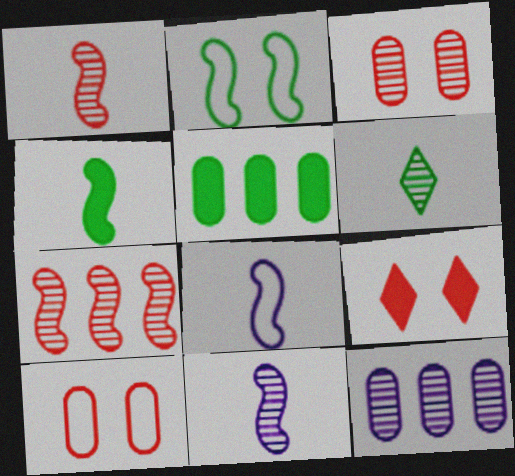[[1, 4, 8], 
[2, 5, 6]]